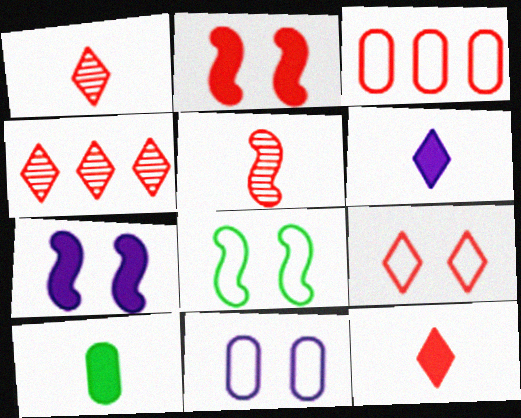[[1, 2, 3], 
[4, 9, 12], 
[8, 9, 11]]